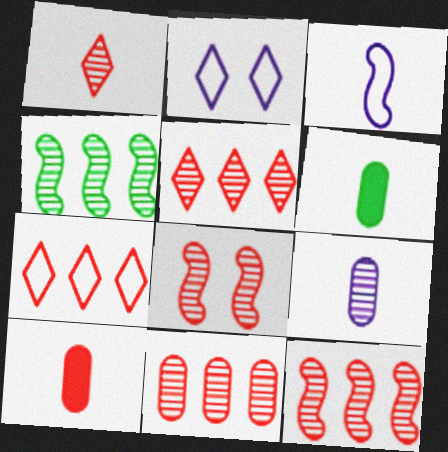[[1, 3, 6], 
[1, 8, 11], 
[2, 4, 10], 
[2, 6, 12], 
[5, 11, 12], 
[7, 8, 10]]